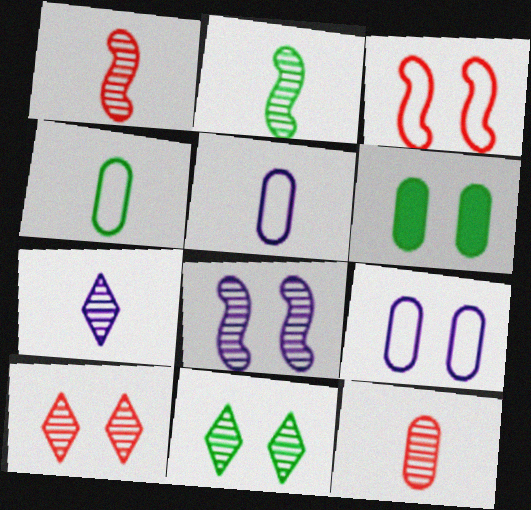[[2, 7, 12]]